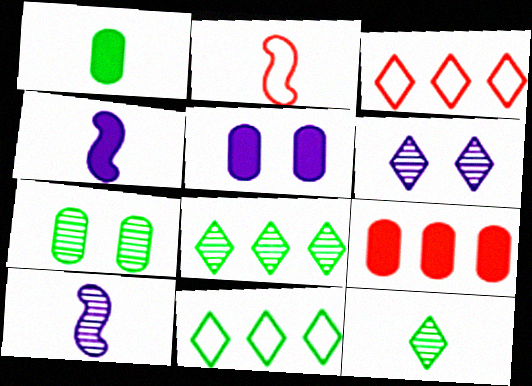[[1, 5, 9], 
[2, 5, 8], 
[3, 4, 7]]